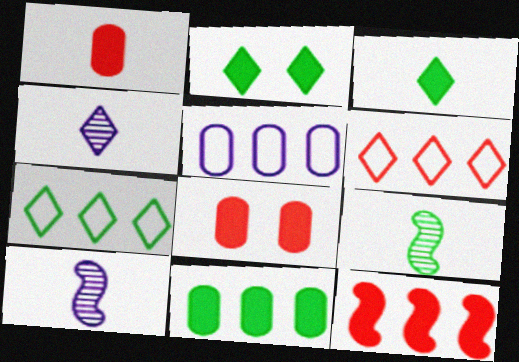[[2, 4, 6], 
[7, 8, 10]]